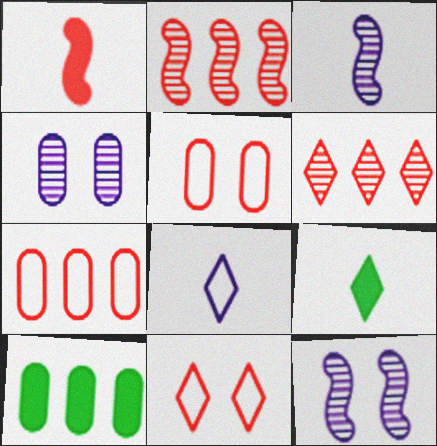[[1, 5, 6], 
[3, 10, 11], 
[7, 9, 12]]